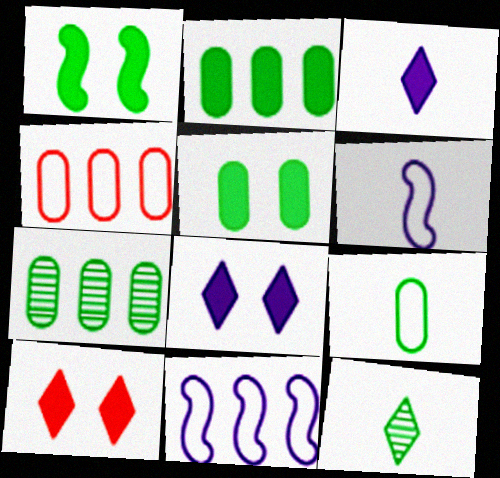[[5, 7, 9], 
[6, 7, 10]]